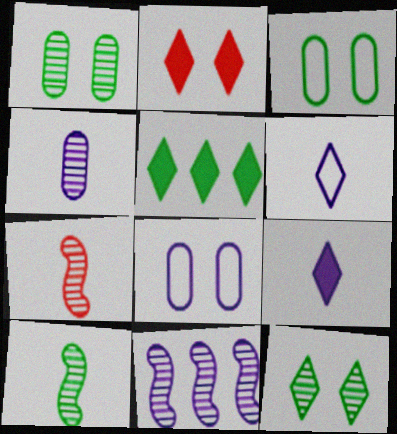[[2, 5, 9], 
[3, 5, 10], 
[5, 7, 8], 
[8, 9, 11]]